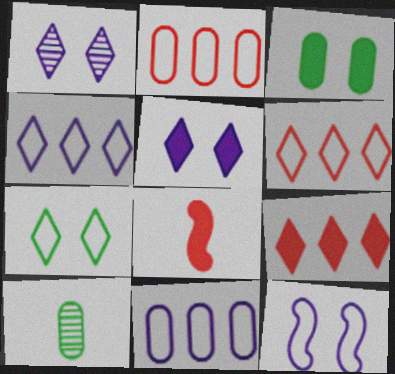[[9, 10, 12]]